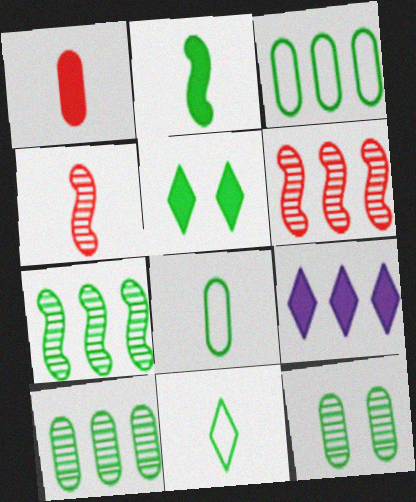[[3, 6, 9], 
[5, 7, 8]]